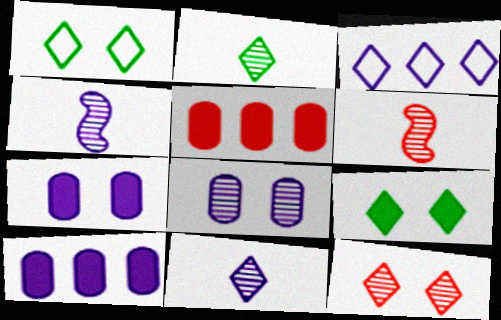[[1, 4, 5], 
[1, 6, 10], 
[3, 4, 7]]